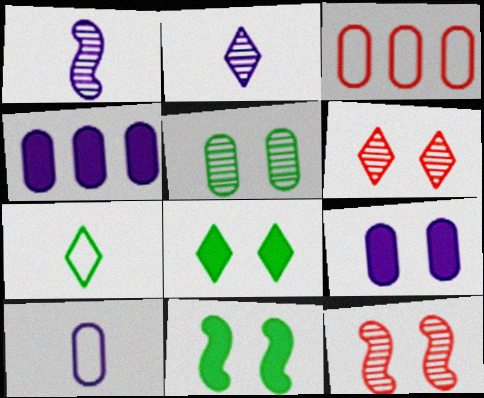[[1, 3, 8], 
[2, 3, 11], 
[4, 7, 12]]